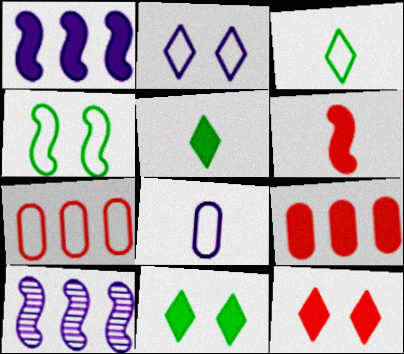[[4, 6, 10], 
[6, 9, 12]]